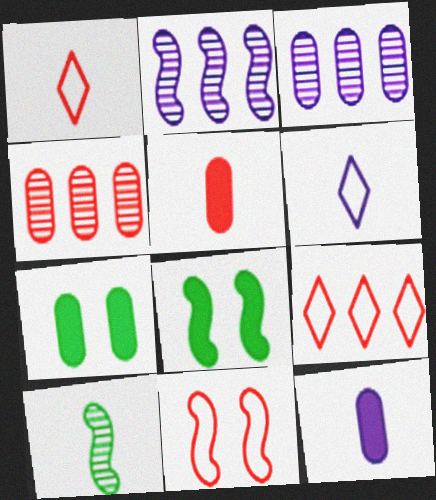[[1, 2, 7], 
[1, 3, 8], 
[1, 10, 12], 
[4, 6, 8], 
[5, 6, 10]]